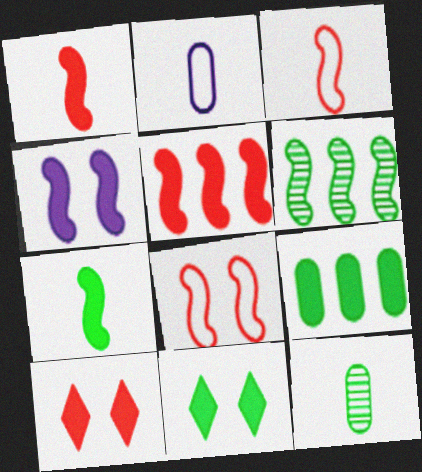[[2, 6, 10], 
[3, 4, 6], 
[4, 5, 7], 
[7, 9, 11]]